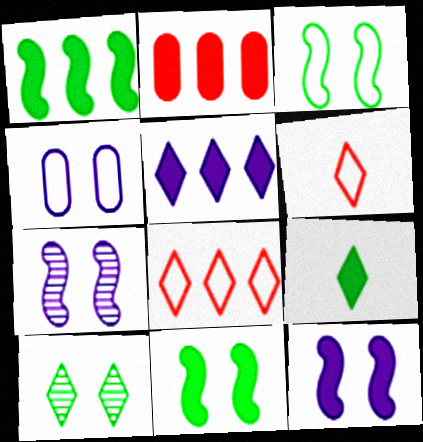[[1, 2, 5], 
[2, 9, 12], 
[5, 6, 10]]